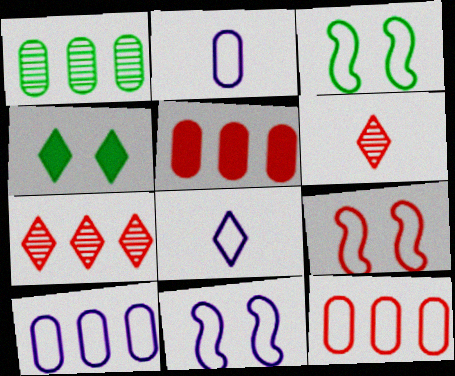[[1, 5, 10], 
[3, 8, 12], 
[3, 9, 11], 
[4, 7, 8], 
[5, 6, 9], 
[8, 10, 11]]